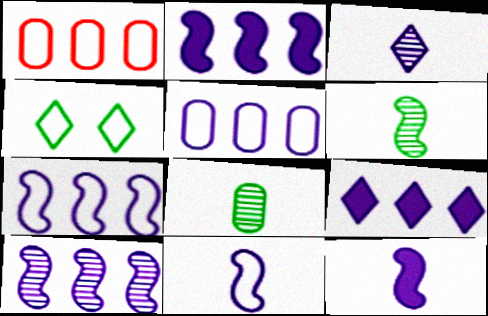[[1, 4, 11], 
[2, 7, 10], 
[5, 9, 10]]